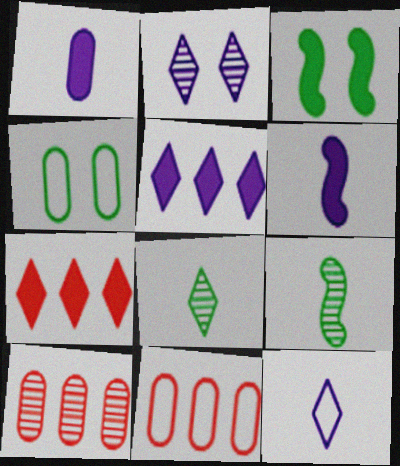[[1, 3, 7], 
[1, 4, 10], 
[2, 5, 12], 
[2, 9, 10], 
[3, 10, 12]]